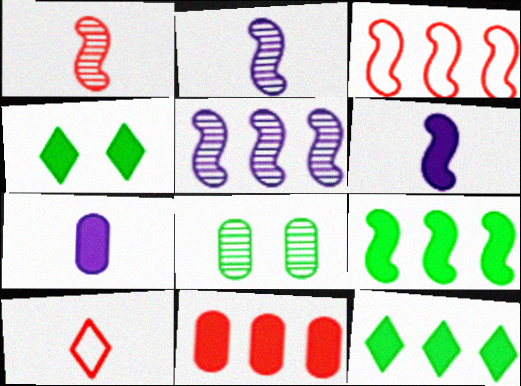[[3, 5, 9], 
[4, 6, 11]]